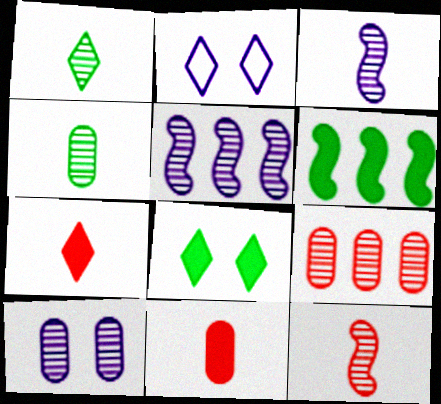[[4, 9, 10]]